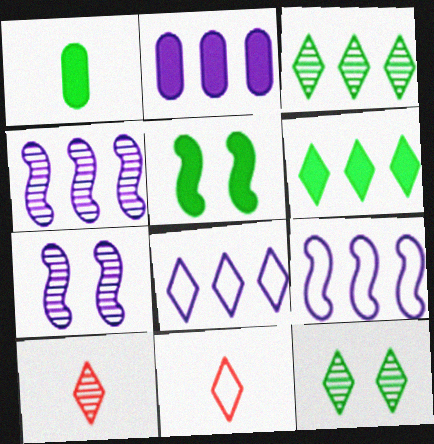[[1, 5, 6], 
[2, 4, 8]]